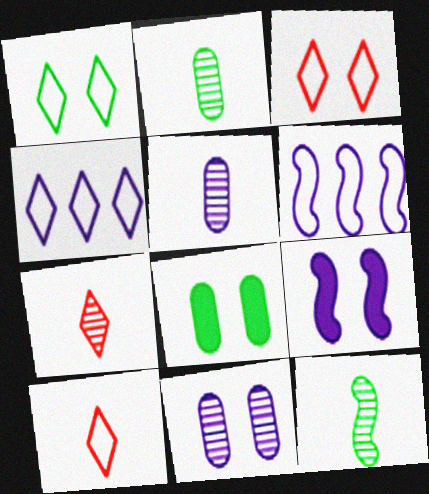[[1, 4, 10], 
[4, 5, 9], 
[5, 7, 12], 
[6, 7, 8]]